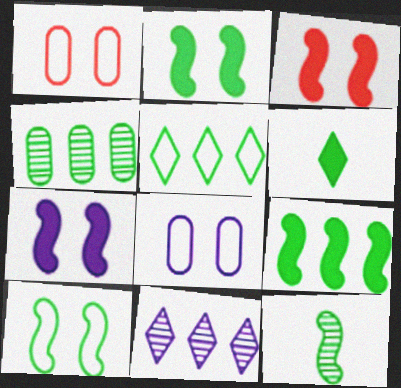[[2, 3, 7], 
[4, 5, 9], 
[4, 6, 10], 
[9, 10, 12]]